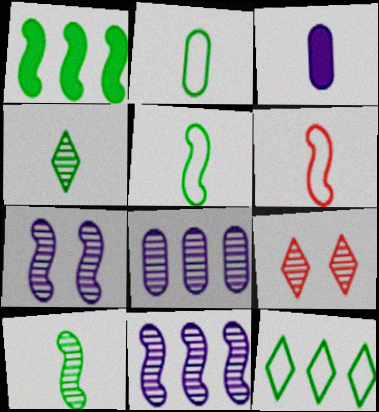[[1, 6, 7], 
[3, 4, 6], 
[8, 9, 10]]